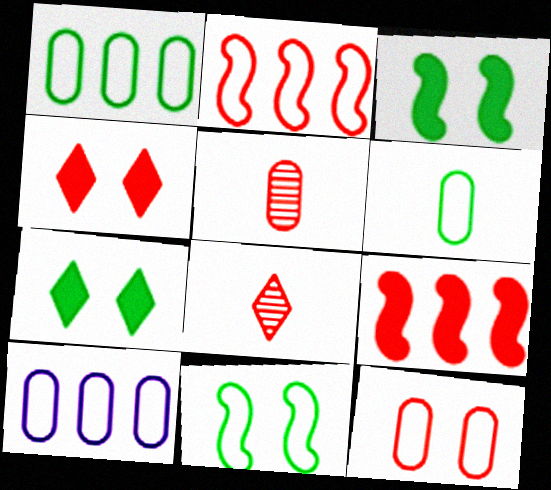[[2, 4, 5], 
[3, 8, 10], 
[6, 10, 12], 
[8, 9, 12]]